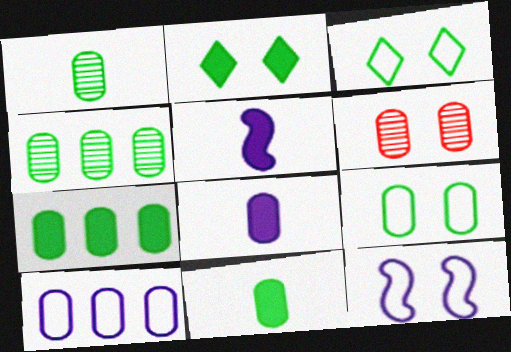[[1, 7, 9], 
[2, 6, 12], 
[4, 9, 11], 
[6, 10, 11]]